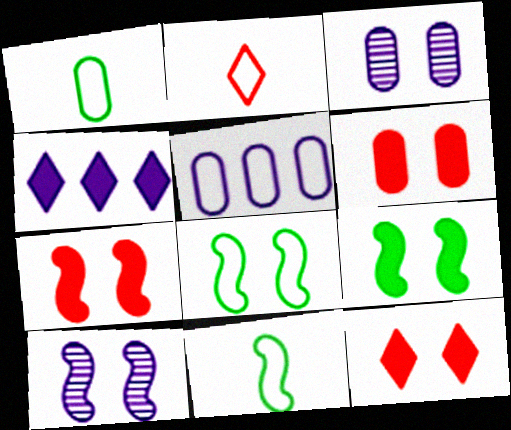[[2, 5, 8], 
[3, 8, 12], 
[6, 7, 12], 
[7, 8, 10]]